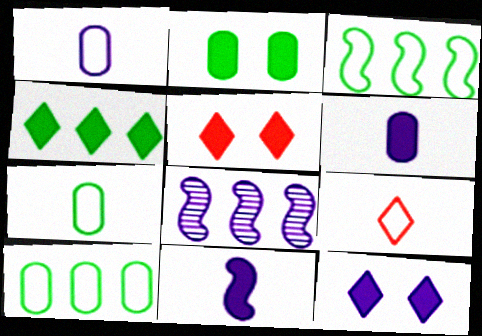[[1, 8, 12], 
[2, 8, 9], 
[5, 7, 8]]